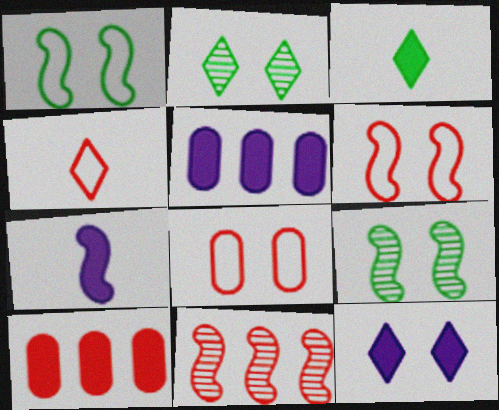[[1, 7, 11], 
[4, 5, 9], 
[5, 7, 12], 
[8, 9, 12]]